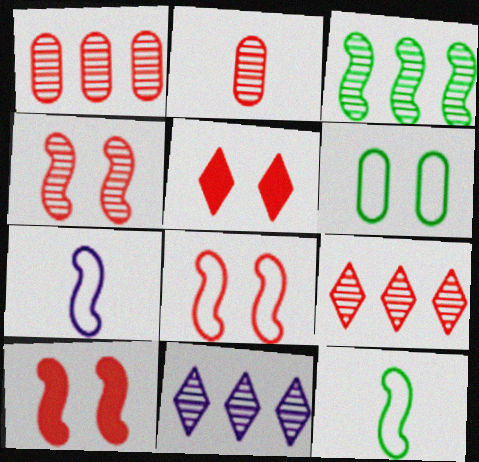[[1, 3, 11], 
[2, 4, 9], 
[3, 7, 10], 
[4, 8, 10]]